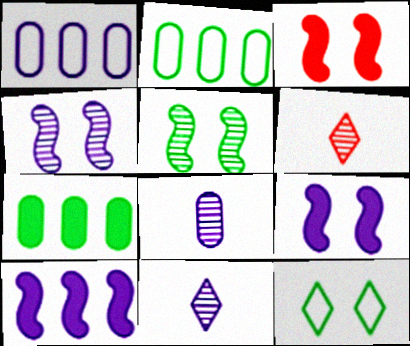[[1, 9, 11], 
[2, 3, 11], 
[2, 6, 9]]